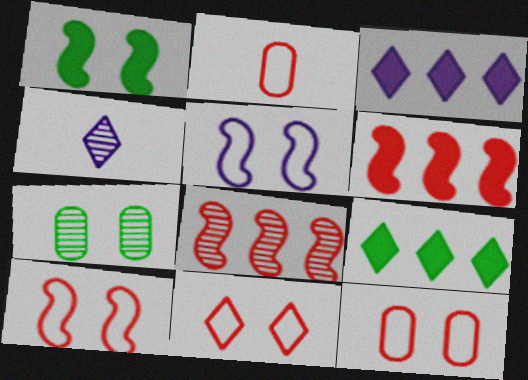[[4, 7, 8], 
[4, 9, 11], 
[10, 11, 12]]